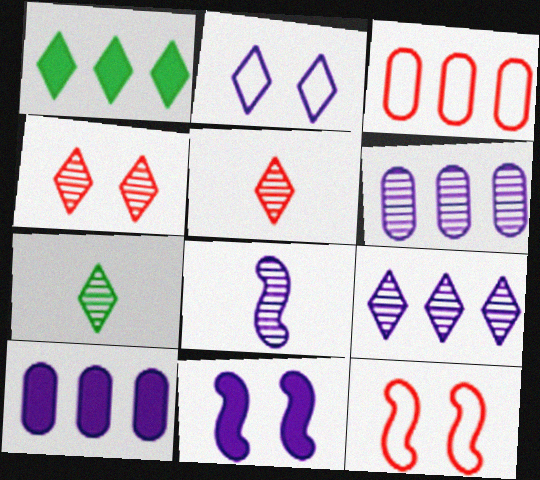[[1, 2, 5], 
[2, 8, 10], 
[3, 7, 11], 
[4, 7, 9], 
[7, 10, 12]]